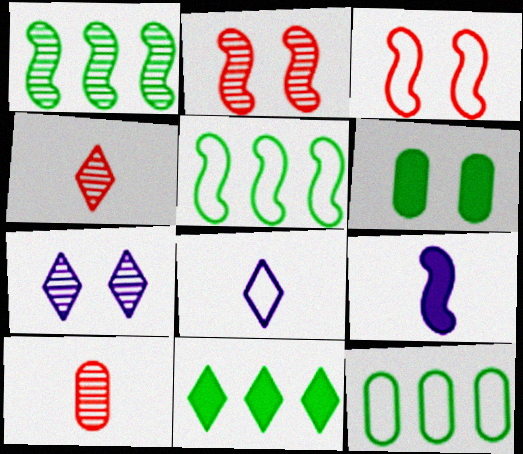[[1, 3, 9], 
[1, 7, 10], 
[1, 11, 12], 
[2, 5, 9], 
[3, 6, 7], 
[3, 8, 12]]